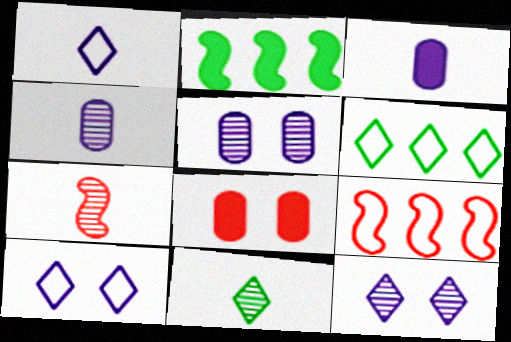[[4, 7, 11]]